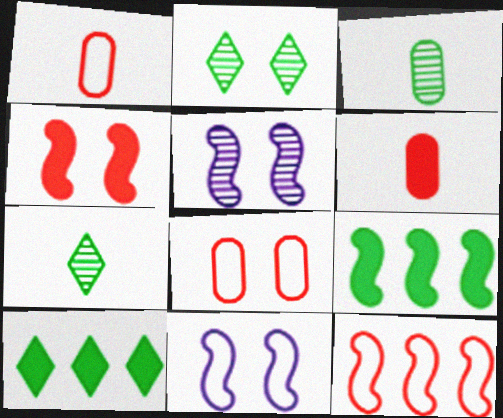[[1, 5, 10]]